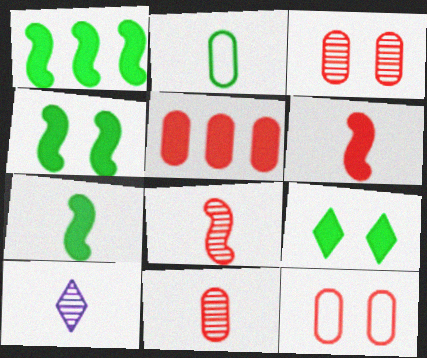[[1, 4, 7], 
[1, 10, 12], 
[2, 6, 10], 
[5, 11, 12]]